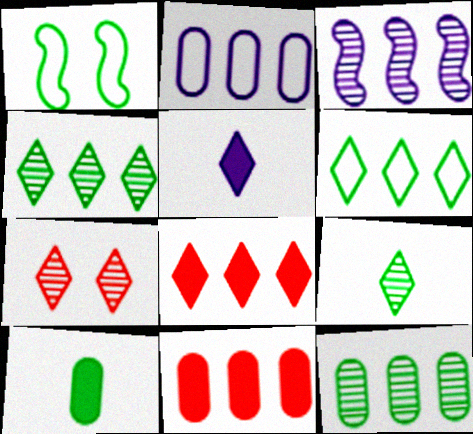[[1, 4, 10], 
[2, 11, 12], 
[3, 6, 11], 
[5, 6, 7]]